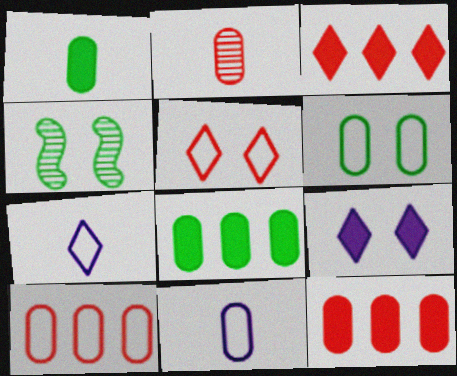[[1, 2, 11], 
[3, 4, 11], 
[4, 7, 12], 
[6, 10, 11]]